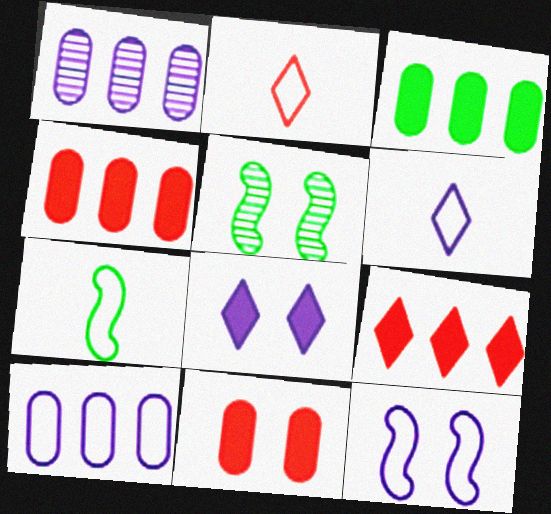[[4, 5, 6], 
[6, 10, 12]]